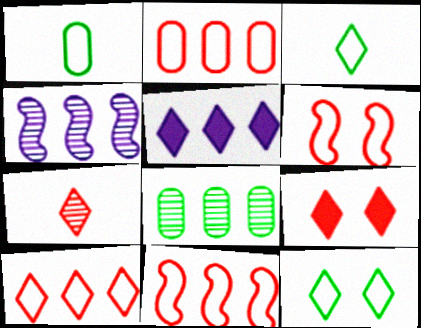[[1, 4, 9], 
[2, 10, 11], 
[5, 7, 12], 
[5, 8, 11], 
[7, 9, 10]]